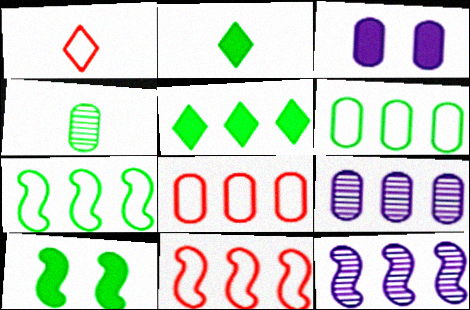[[1, 9, 10], 
[3, 4, 8], 
[5, 8, 12], 
[5, 9, 11]]